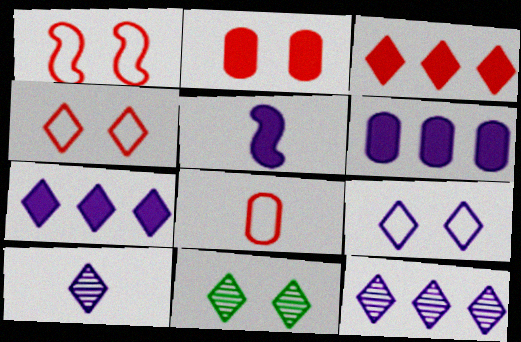[[7, 9, 10]]